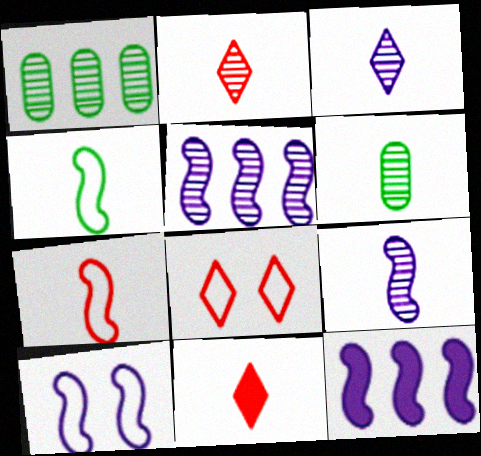[[1, 10, 11], 
[2, 6, 9], 
[6, 8, 12], 
[9, 10, 12]]